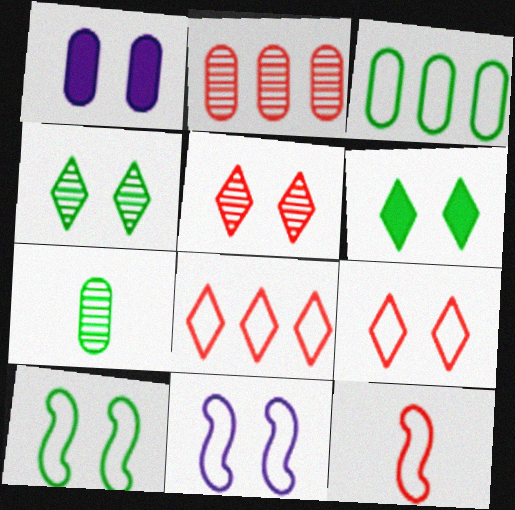[[1, 5, 10]]